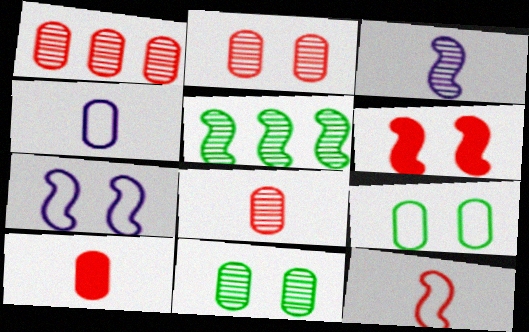[[1, 2, 8]]